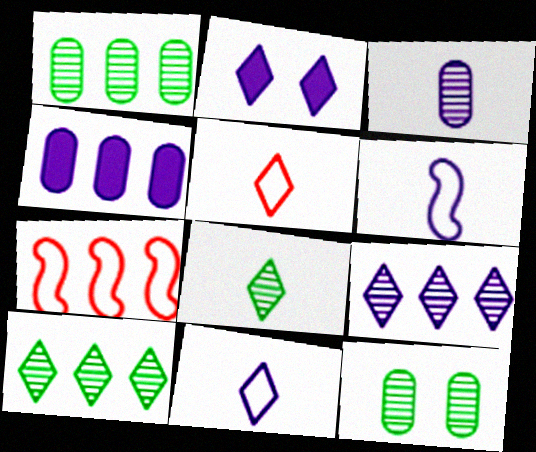[[2, 5, 10], 
[2, 9, 11], 
[4, 7, 10]]